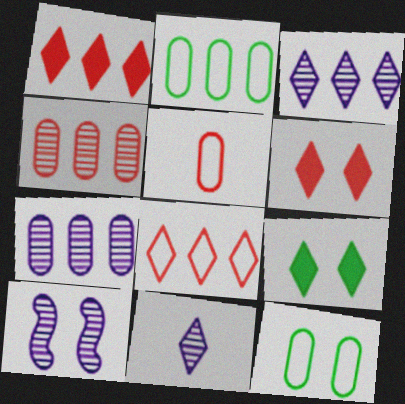[[6, 10, 12], 
[7, 10, 11], 
[8, 9, 11]]